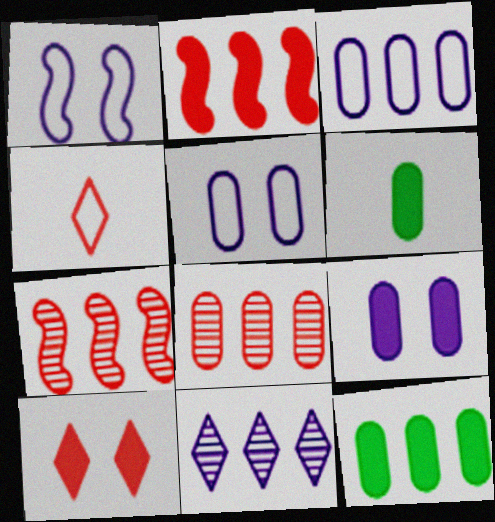[[3, 8, 12], 
[5, 6, 8]]